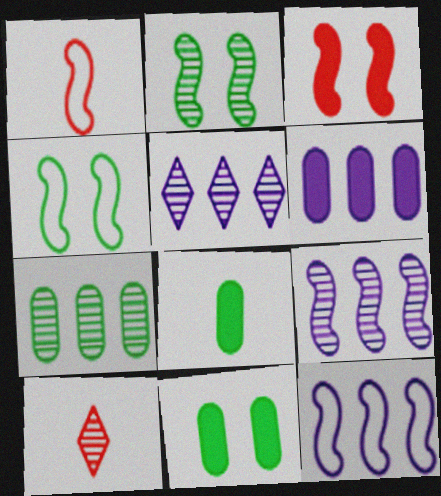[[1, 4, 12], 
[1, 5, 11], 
[4, 6, 10], 
[5, 6, 12], 
[10, 11, 12]]